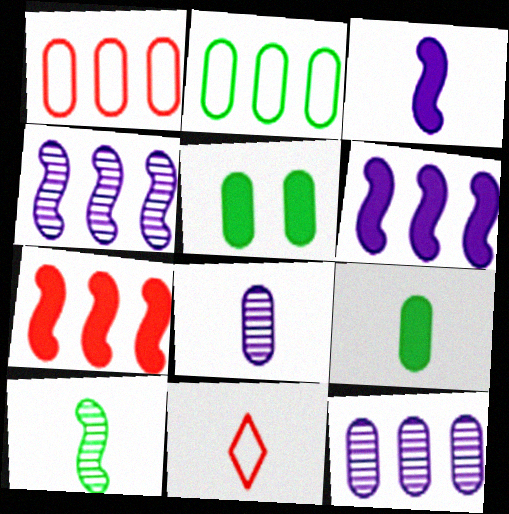[[1, 5, 8], 
[4, 5, 11]]